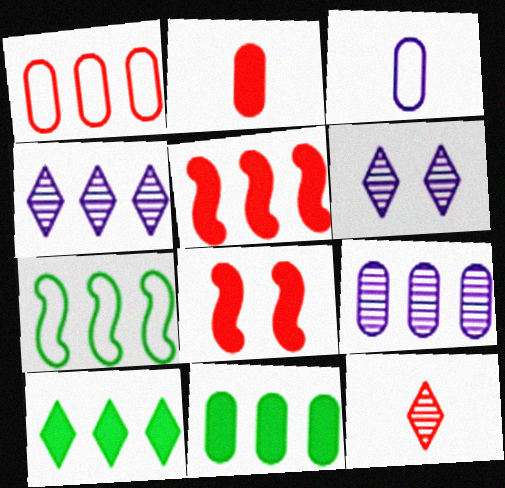[[1, 8, 12], 
[1, 9, 11], 
[2, 6, 7]]